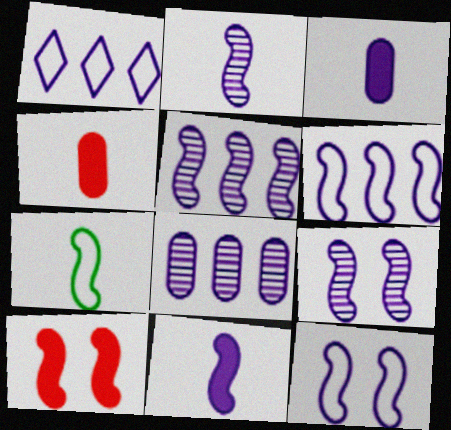[[1, 3, 9], 
[2, 5, 9], 
[5, 7, 10], 
[5, 11, 12], 
[6, 9, 11]]